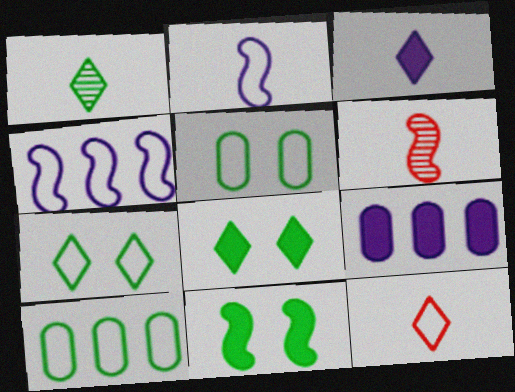[[1, 3, 12], 
[1, 10, 11], 
[4, 5, 12], 
[4, 6, 11], 
[6, 7, 9]]